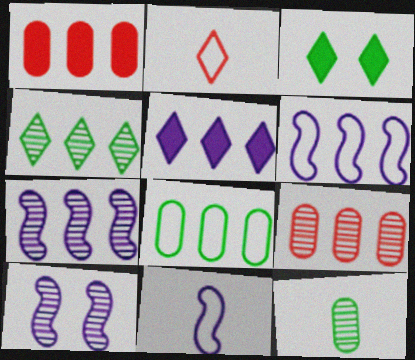[[1, 4, 6], 
[3, 9, 11], 
[4, 7, 9]]